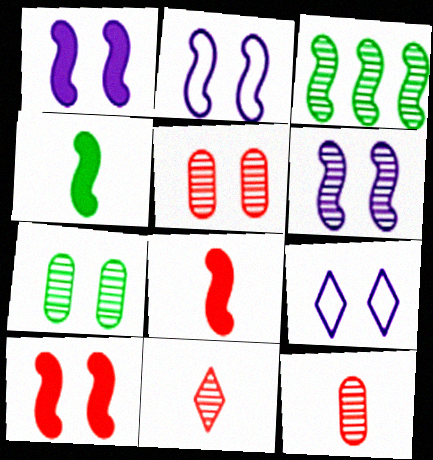[[1, 2, 6], 
[2, 3, 8], 
[7, 9, 10]]